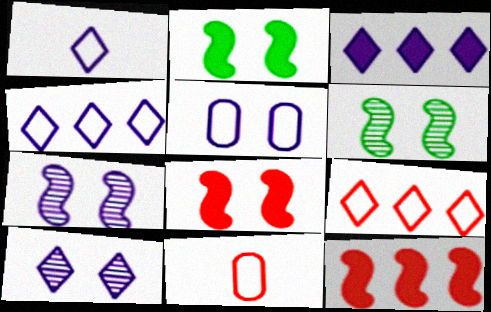[[1, 3, 10], 
[3, 6, 11]]